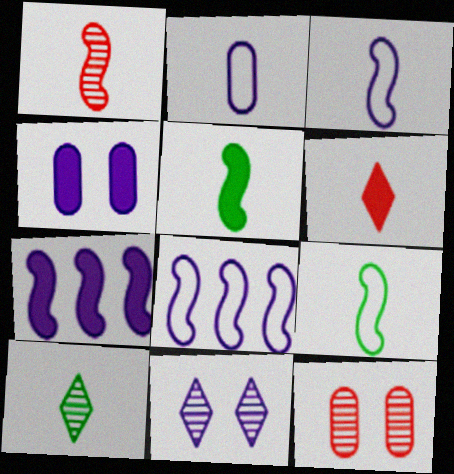[[1, 3, 5], 
[2, 7, 11]]